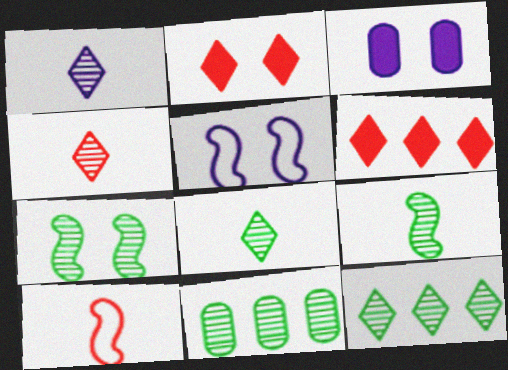[[1, 4, 8], 
[3, 10, 12], 
[7, 8, 11]]